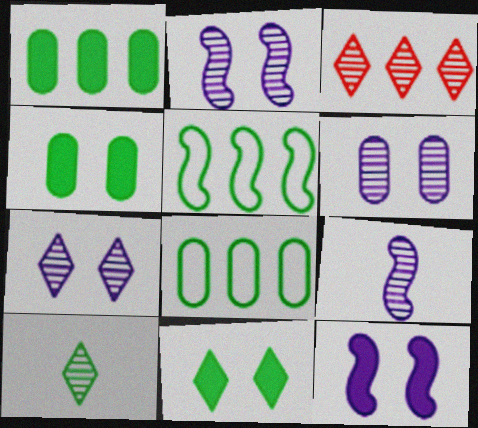[[2, 6, 7], 
[3, 7, 10], 
[4, 5, 10]]